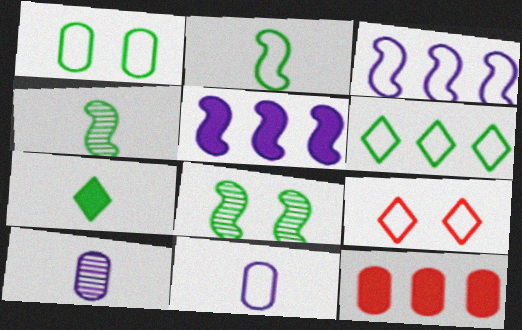[[1, 2, 6], 
[1, 10, 12]]